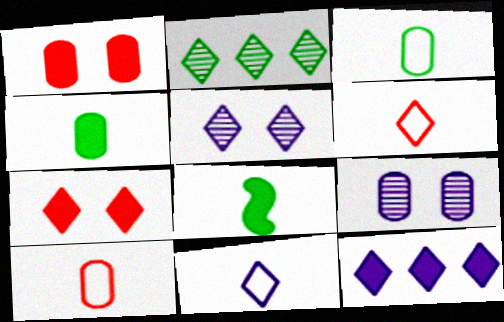[[1, 8, 12], 
[2, 7, 11], 
[5, 11, 12]]